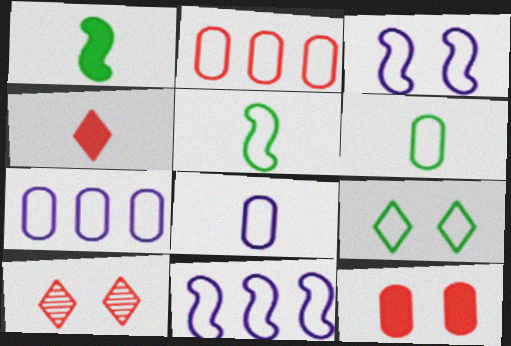[[1, 7, 10]]